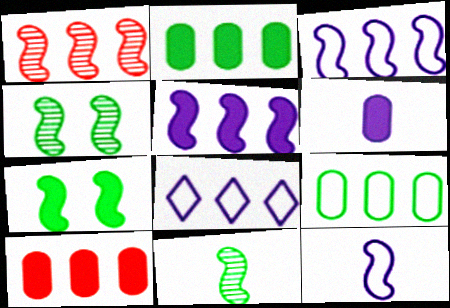[[1, 2, 8], 
[1, 7, 12]]